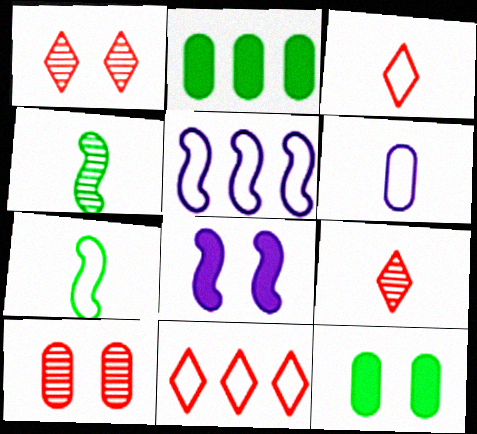[[2, 6, 10], 
[3, 6, 7], 
[5, 9, 12]]